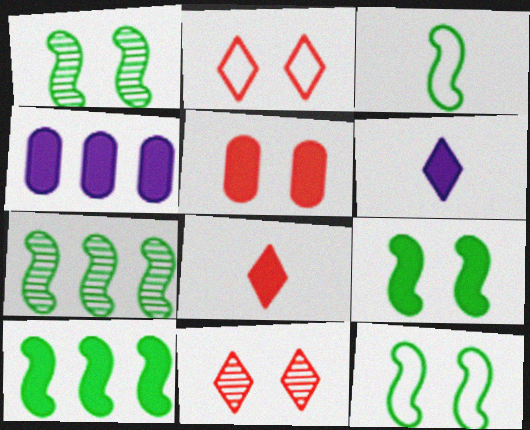[[1, 3, 10], 
[1, 9, 12], 
[3, 4, 11], 
[3, 7, 9], 
[4, 8, 9], 
[5, 6, 10]]